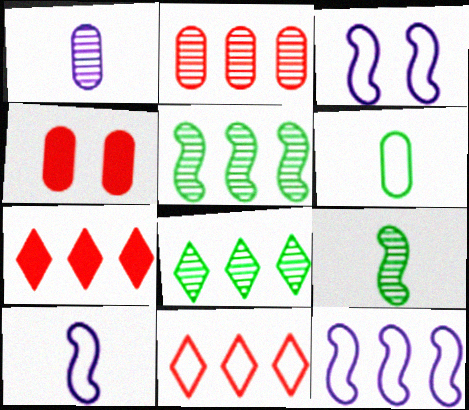[[3, 6, 11], 
[3, 10, 12], 
[4, 8, 10]]